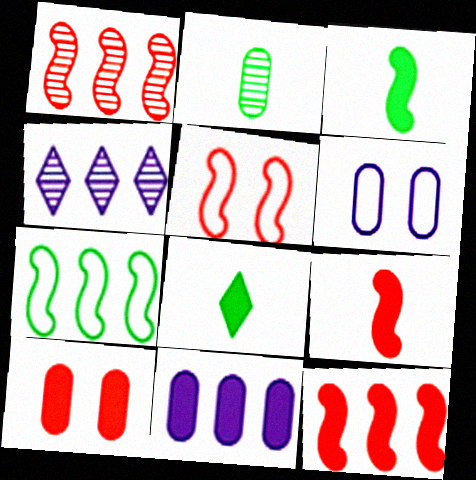[[1, 5, 9], 
[1, 6, 8]]